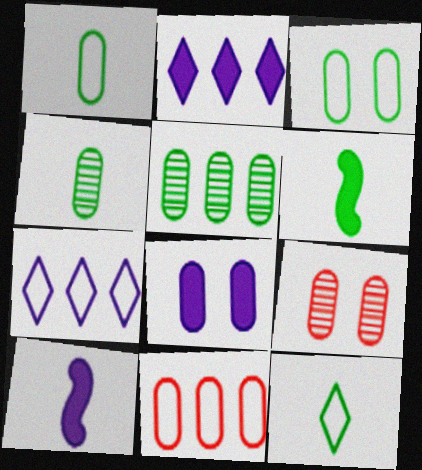[[2, 8, 10], 
[3, 8, 9], 
[4, 6, 12], 
[4, 8, 11], 
[6, 7, 9]]